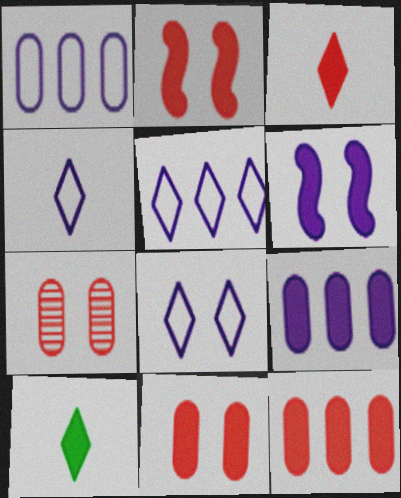[[2, 3, 12], 
[2, 9, 10], 
[4, 5, 8], 
[6, 10, 12]]